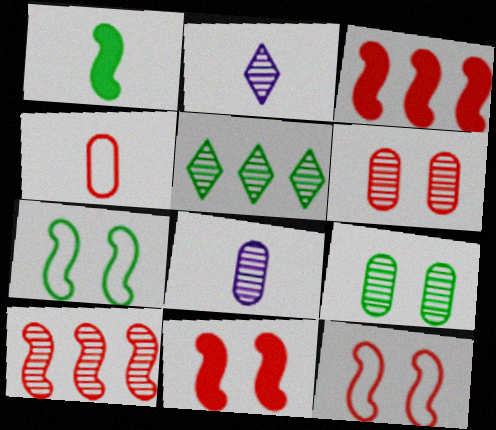[[1, 2, 4], 
[2, 9, 10]]